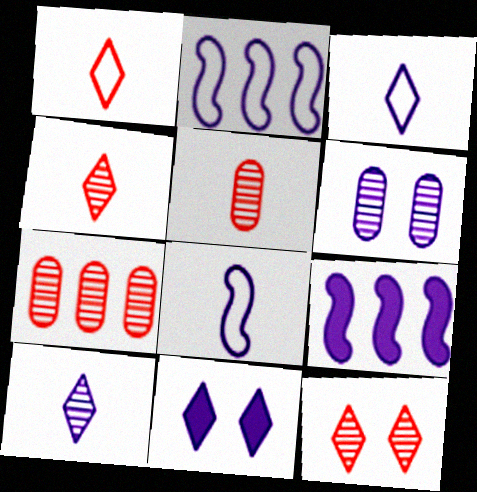[[3, 6, 9]]